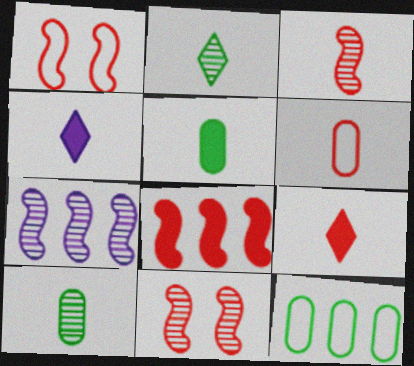[[1, 3, 8], 
[3, 6, 9], 
[4, 11, 12]]